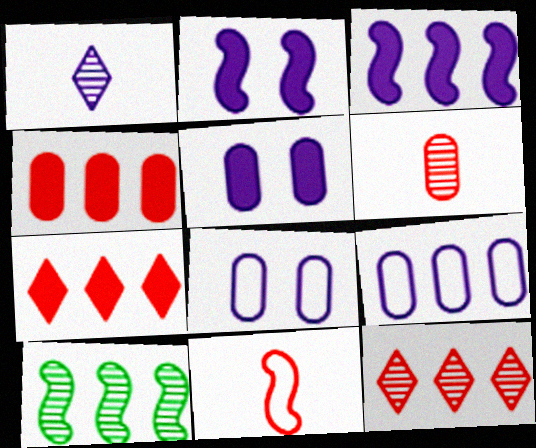[[1, 2, 9], 
[1, 3, 8], 
[2, 10, 11], 
[7, 9, 10]]